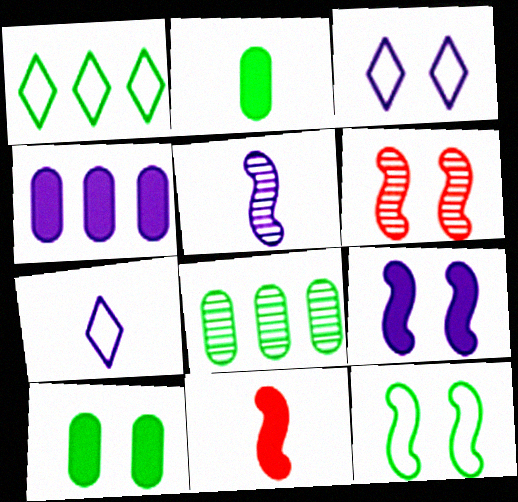[[3, 4, 5], 
[3, 6, 10], 
[3, 8, 11], 
[6, 9, 12]]